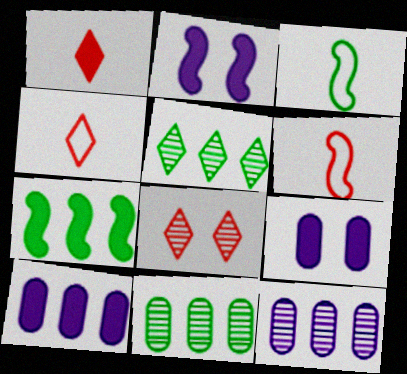[[1, 7, 9], 
[2, 4, 11], 
[3, 8, 10], 
[5, 6, 9]]